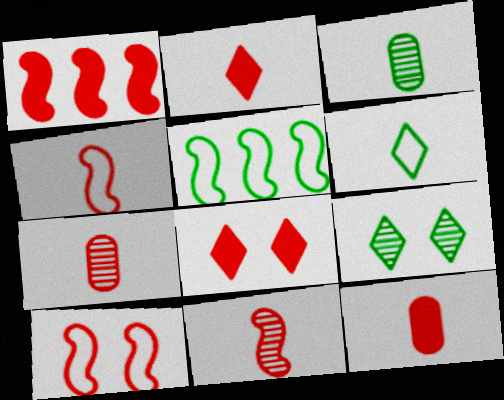[[1, 8, 12], 
[1, 10, 11], 
[2, 4, 7]]